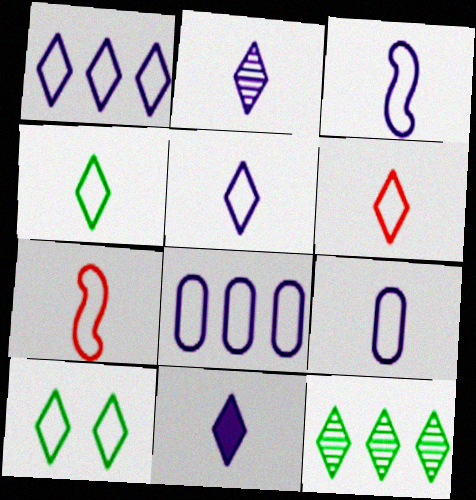[[1, 6, 10], 
[2, 5, 11], 
[3, 5, 9], 
[4, 5, 6], 
[4, 7, 9], 
[7, 8, 10]]